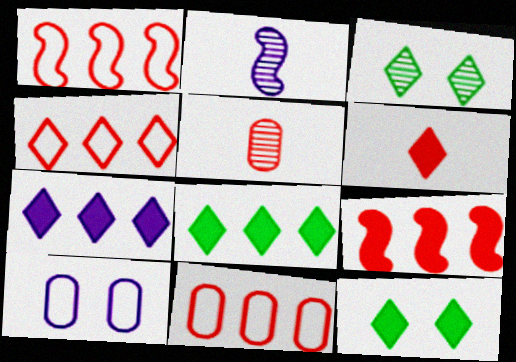[[1, 4, 11], 
[2, 7, 10], 
[2, 11, 12], 
[6, 7, 12]]